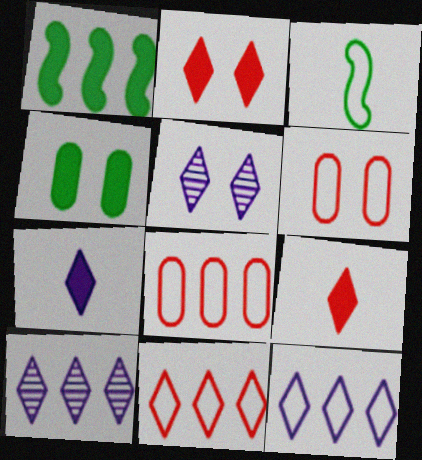[[1, 8, 10], 
[3, 6, 12], 
[5, 7, 12]]